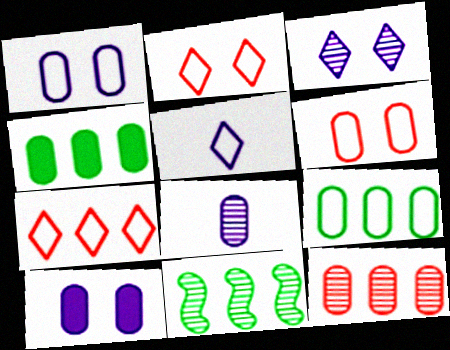[[4, 6, 8]]